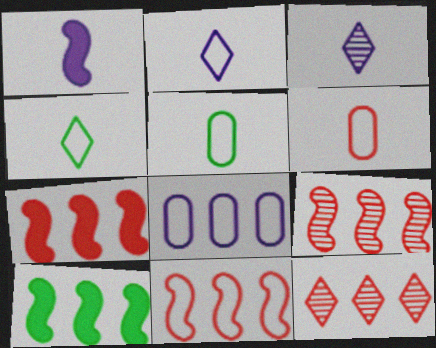[[7, 9, 11], 
[8, 10, 12]]